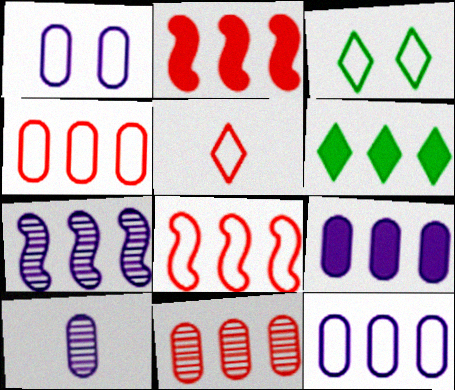[[1, 9, 10], 
[2, 3, 10], 
[2, 6, 9], 
[4, 6, 7]]